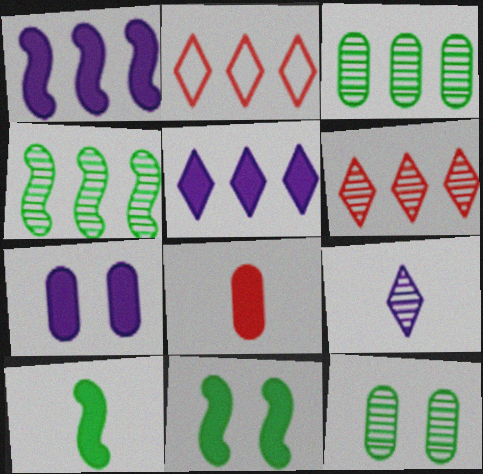[[1, 2, 3], 
[5, 8, 11]]